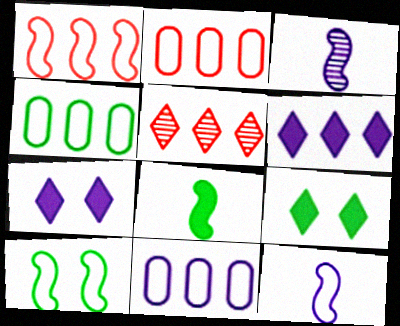[[1, 10, 12], 
[2, 3, 9], 
[2, 4, 11], 
[3, 7, 11]]